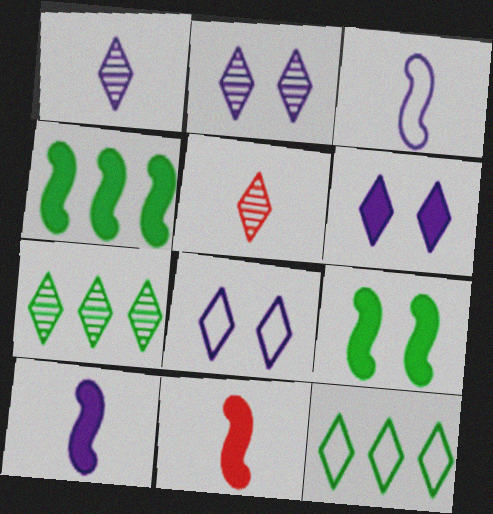[[2, 5, 7], 
[2, 6, 8], 
[5, 6, 12]]